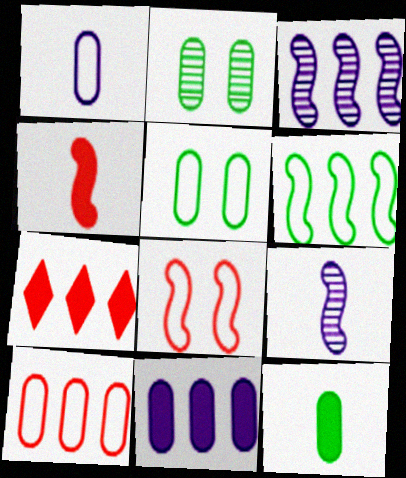[[1, 5, 10], 
[5, 7, 9]]